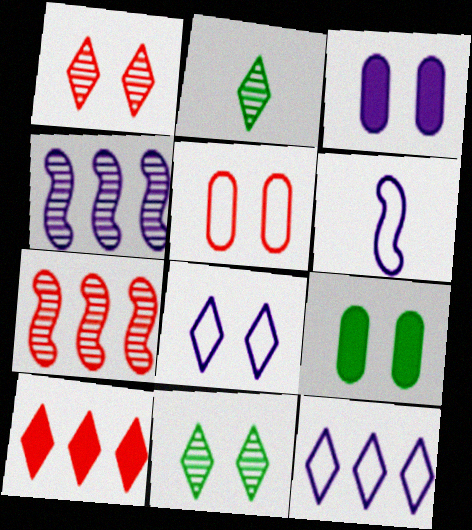[[2, 8, 10]]